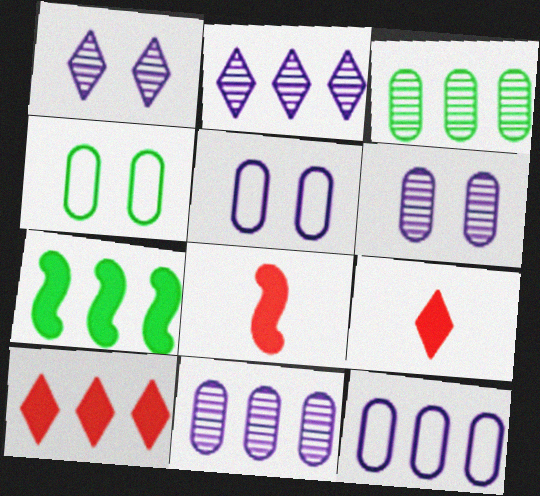[[2, 4, 8]]